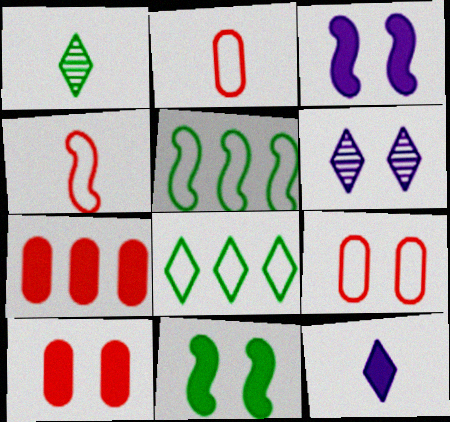[[6, 9, 11], 
[7, 11, 12]]